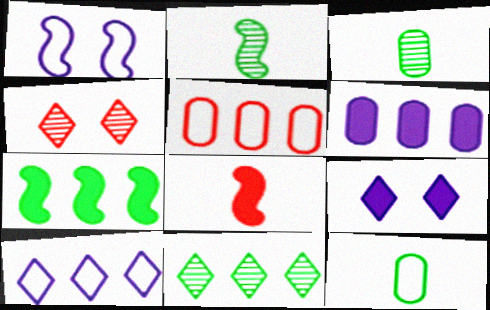[[2, 5, 9], 
[4, 5, 8]]